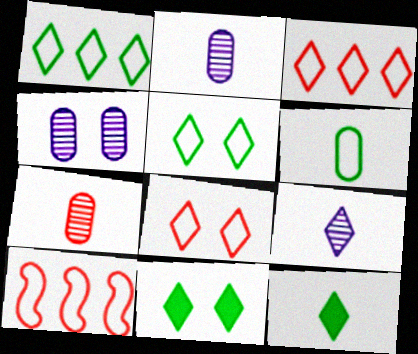[[2, 10, 11], 
[3, 9, 11], 
[4, 10, 12]]